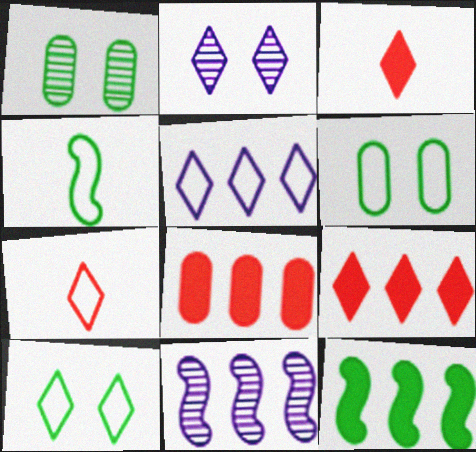[[2, 4, 8], 
[3, 6, 11], 
[5, 7, 10]]